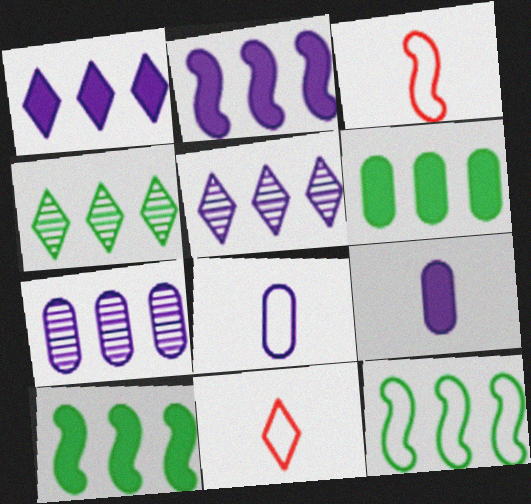[[4, 6, 12]]